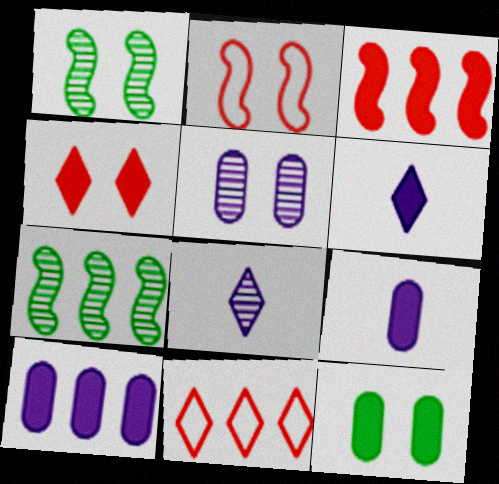[[1, 9, 11], 
[3, 6, 12], 
[7, 10, 11]]